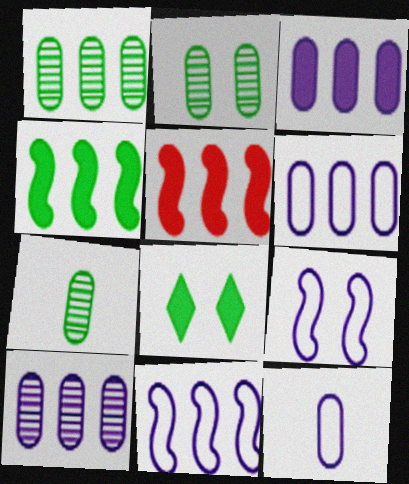[[1, 2, 7], 
[3, 6, 10]]